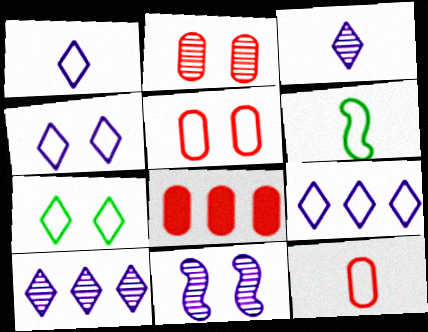[[1, 4, 9], 
[1, 6, 12], 
[2, 8, 12], 
[5, 6, 9]]